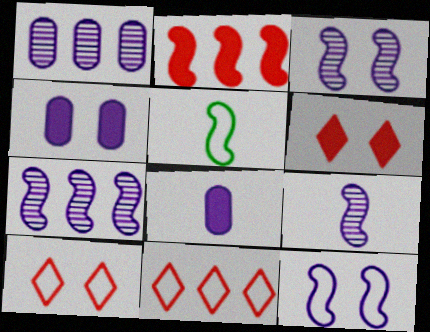[[1, 5, 6], 
[2, 3, 5], 
[3, 7, 9]]